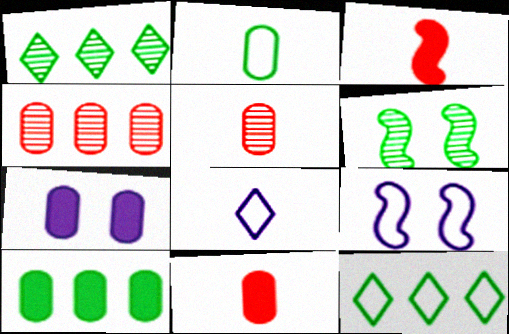[[1, 9, 11], 
[2, 4, 7], 
[7, 10, 11]]